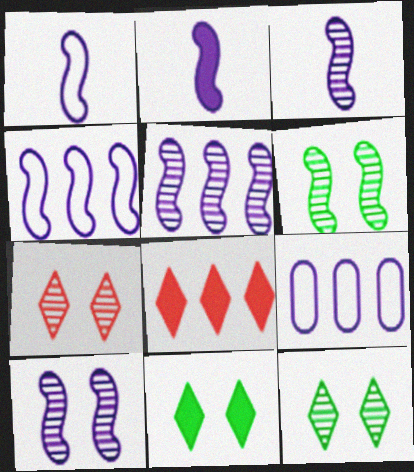[[1, 2, 3], 
[2, 4, 10], 
[3, 5, 10]]